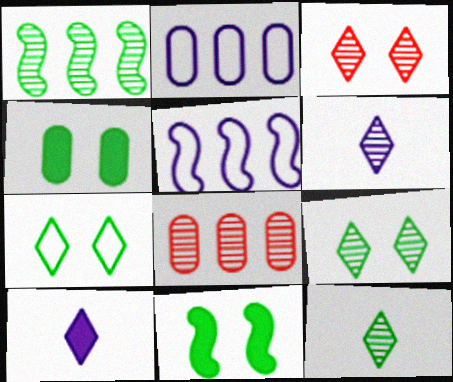[]